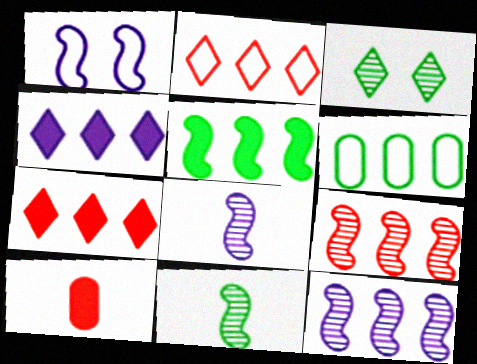[[4, 6, 9], 
[6, 7, 12]]